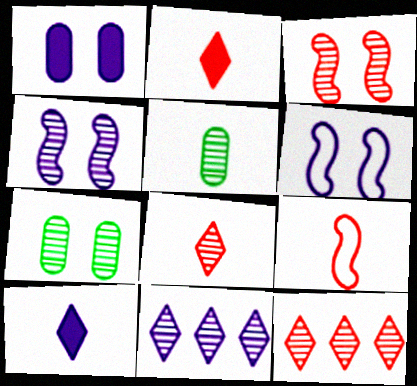[[3, 5, 11], 
[4, 5, 12], 
[5, 9, 10]]